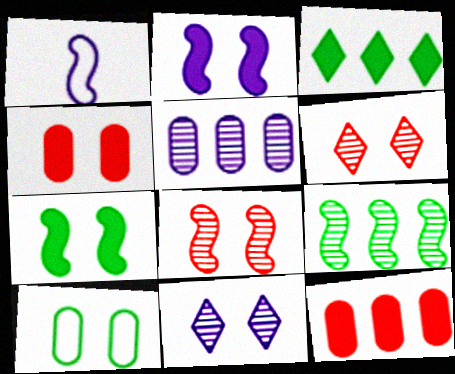[[2, 6, 10]]